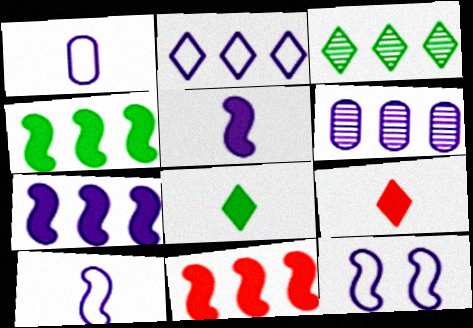[[1, 2, 12], 
[2, 6, 7], 
[4, 7, 11]]